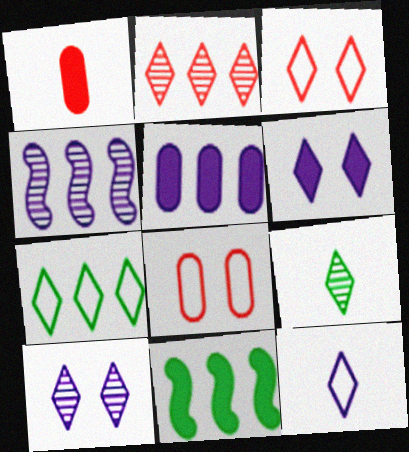[[1, 6, 11], 
[2, 9, 10], 
[3, 7, 12]]